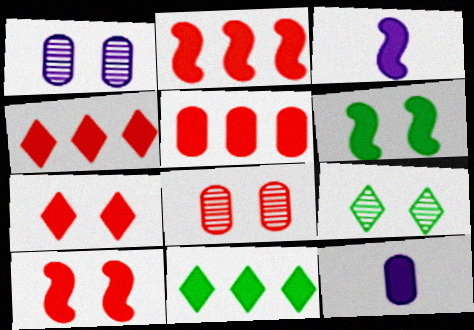[[2, 3, 6], 
[2, 4, 5], 
[4, 6, 12], 
[10, 11, 12]]